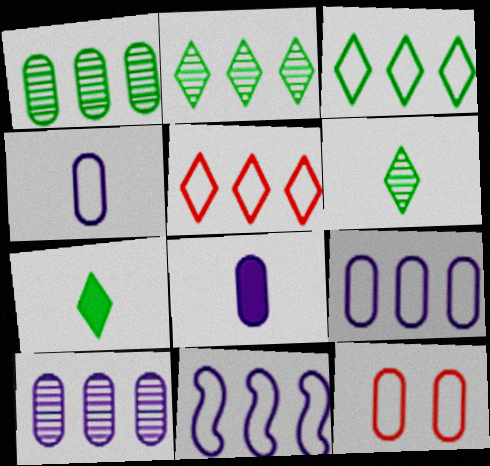[[1, 8, 12]]